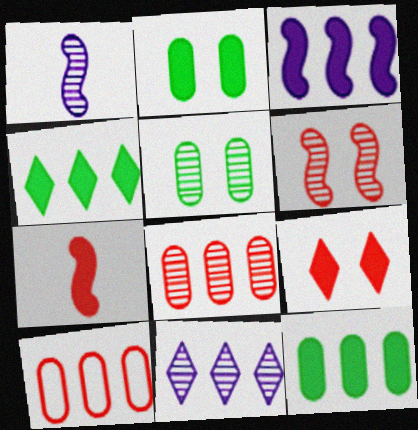[]